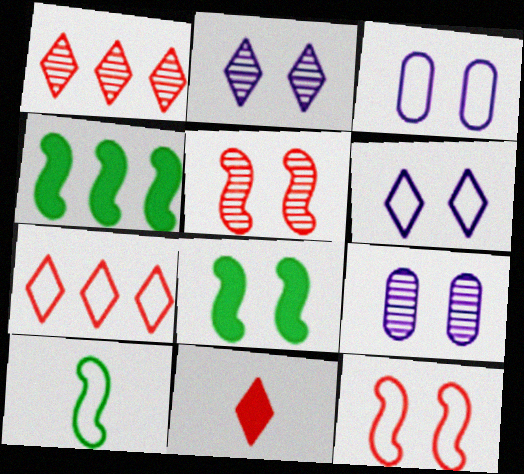[[3, 7, 10]]